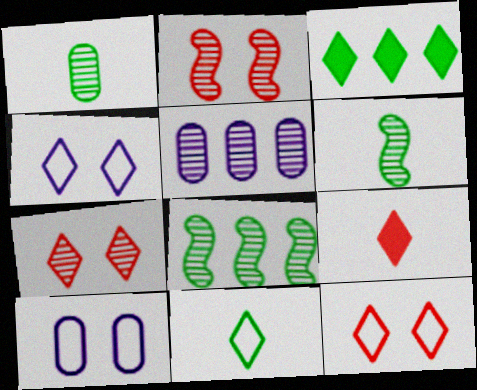[[5, 6, 7], 
[8, 9, 10]]